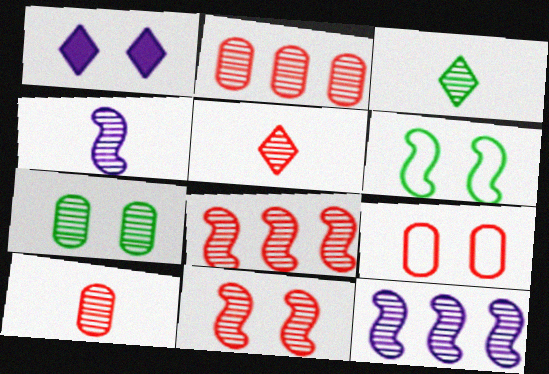[[2, 5, 11], 
[3, 4, 10], 
[5, 7, 12]]